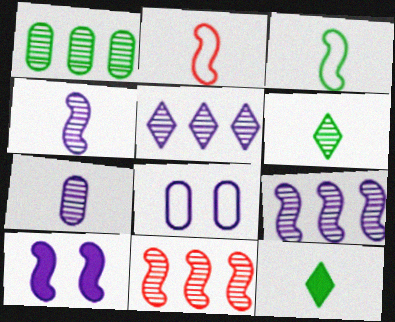[[1, 5, 11], 
[2, 7, 12], 
[3, 10, 11], 
[8, 11, 12]]